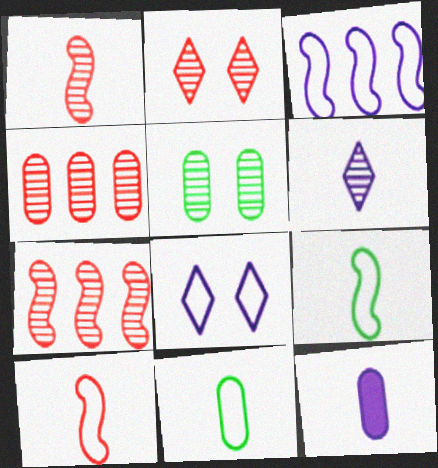[[1, 2, 4], 
[5, 6, 7]]